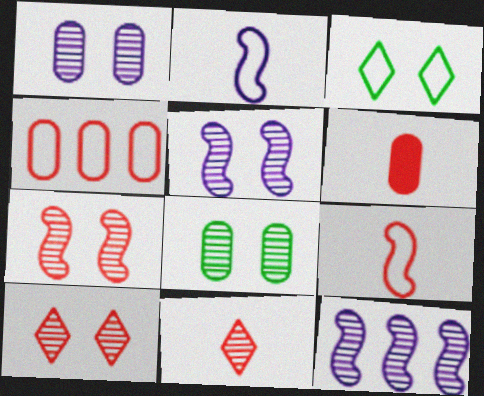[[2, 3, 4], 
[3, 6, 12], 
[5, 8, 10], 
[6, 9, 11], 
[8, 11, 12]]